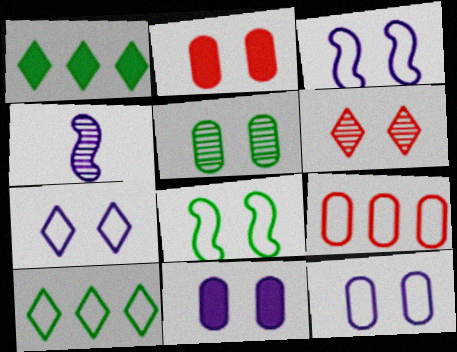[[2, 4, 10], 
[2, 5, 12], 
[3, 7, 12], 
[6, 8, 11]]